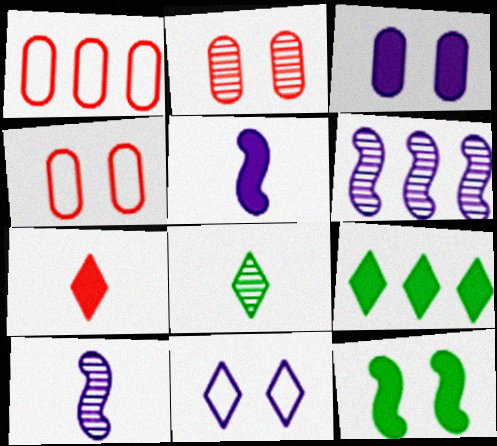[[1, 6, 9], 
[2, 6, 8], 
[2, 11, 12], 
[4, 9, 10]]